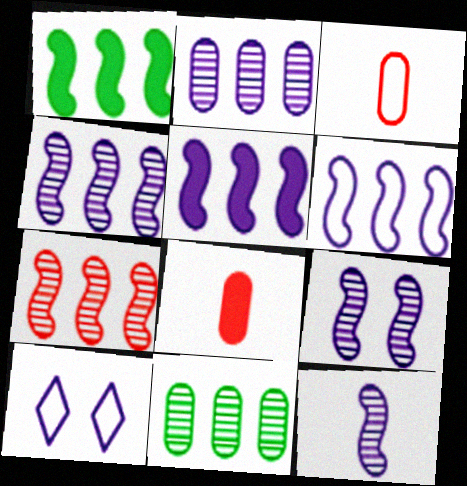[[1, 6, 7], 
[4, 5, 6], 
[4, 9, 12]]